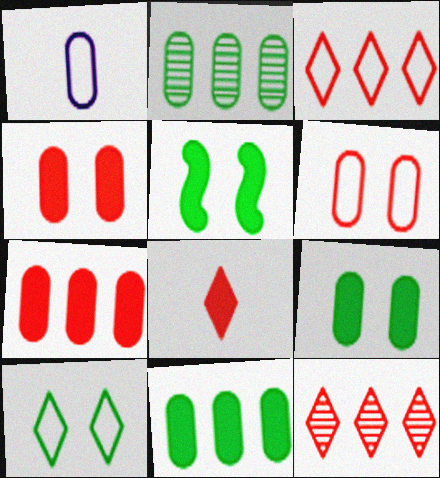[[1, 2, 4], 
[1, 5, 12]]